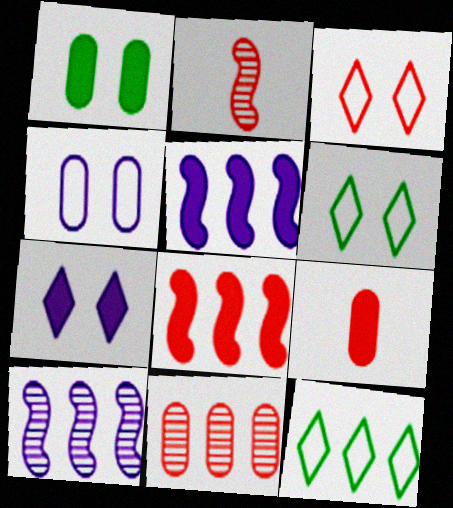[[5, 11, 12], 
[6, 9, 10]]